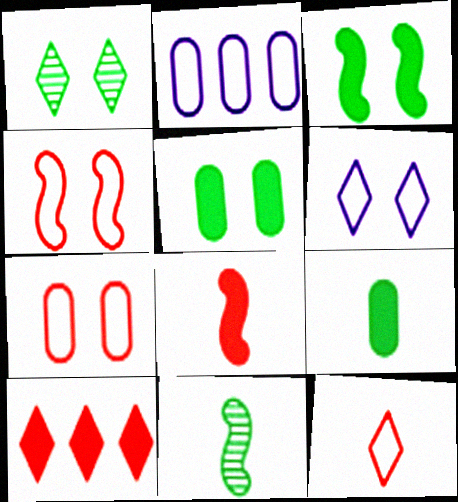[[1, 2, 8]]